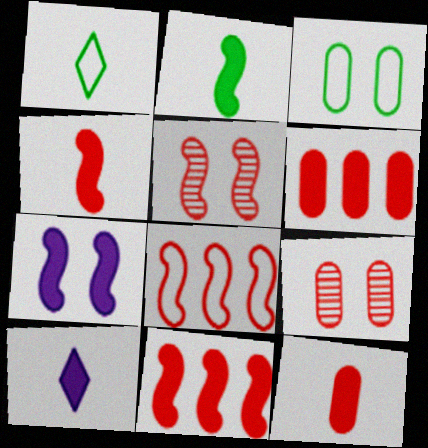[[2, 7, 11], 
[2, 10, 12], 
[4, 5, 8]]